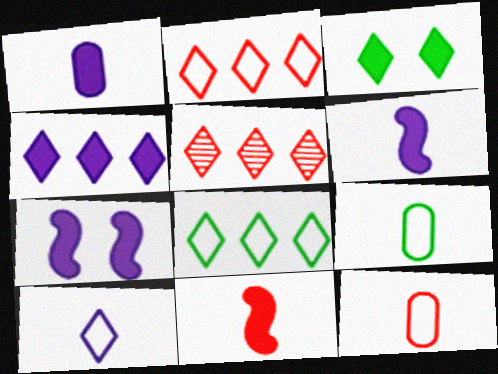[[1, 4, 7], 
[3, 5, 10], 
[4, 5, 8], 
[5, 7, 9]]